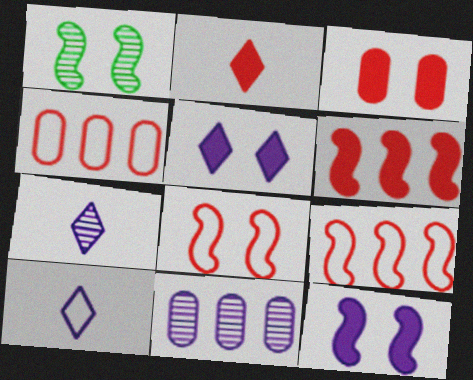[[1, 8, 12], 
[2, 3, 6], 
[10, 11, 12]]